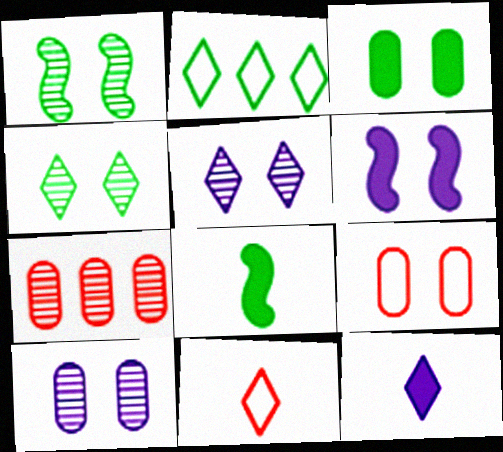[[3, 9, 10], 
[4, 6, 9]]